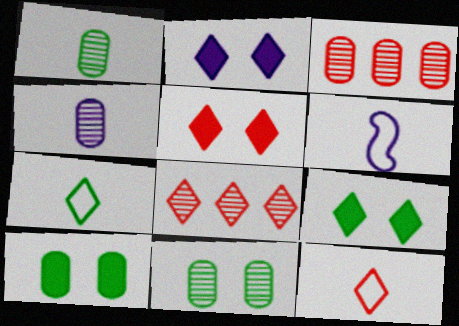[[2, 5, 9], 
[2, 7, 8], 
[3, 4, 11], 
[3, 6, 9], 
[5, 8, 12], 
[6, 8, 10]]